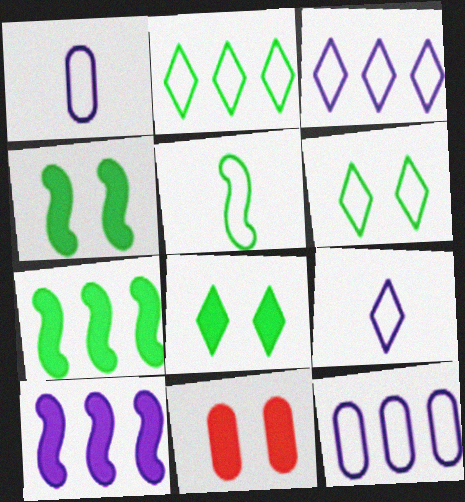[]